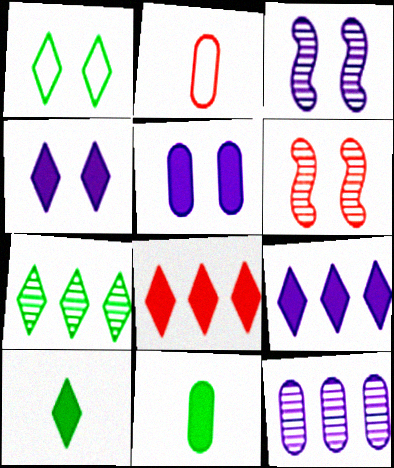[[1, 5, 6], 
[1, 7, 10], 
[2, 6, 8], 
[4, 8, 10]]